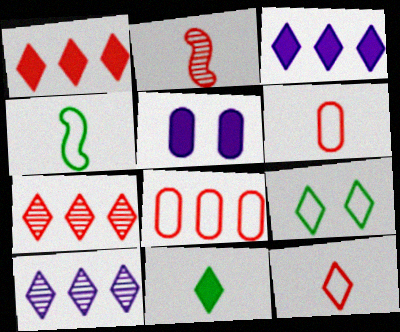[[4, 5, 7]]